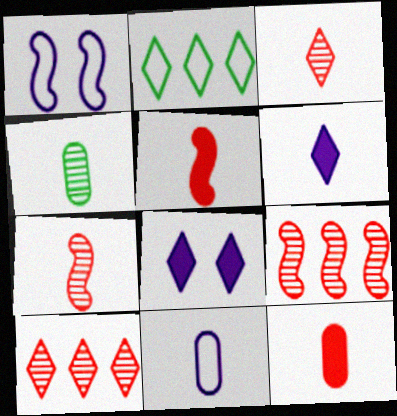[[2, 3, 8], 
[4, 11, 12]]